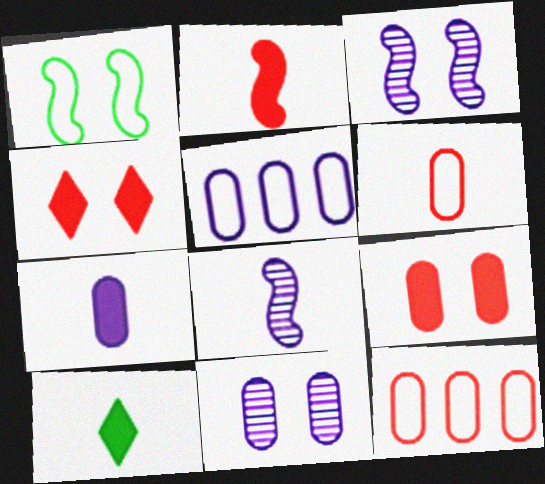[[1, 4, 11], 
[2, 7, 10], 
[3, 10, 12], 
[5, 7, 11], 
[6, 8, 10]]